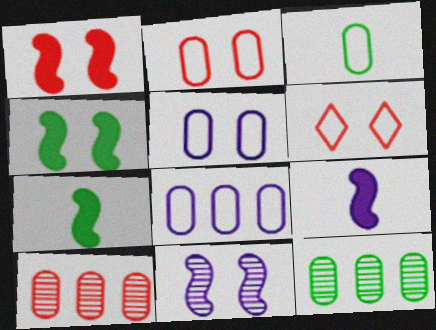[[2, 3, 8], 
[6, 9, 12]]